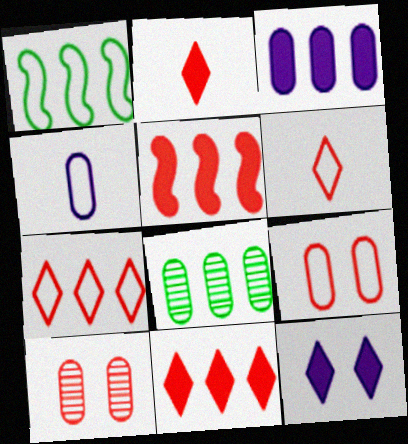[[5, 6, 10]]